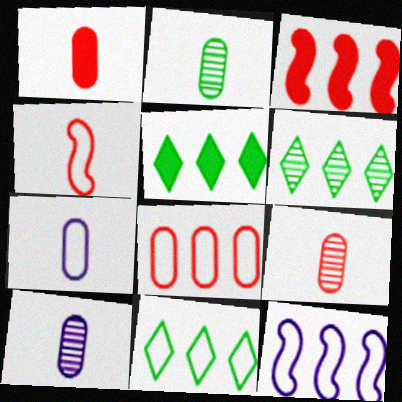[[1, 2, 7], 
[2, 9, 10], 
[5, 6, 11], 
[8, 11, 12]]